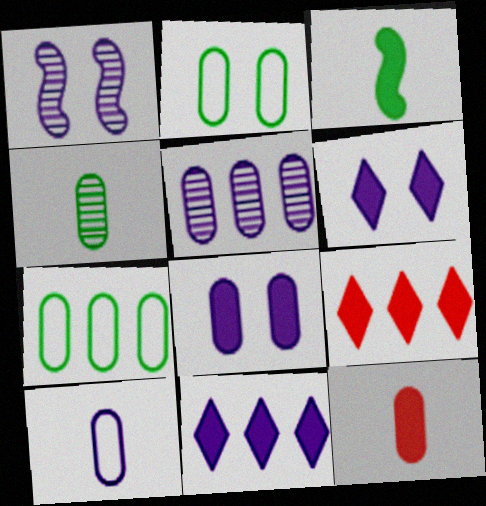[[1, 10, 11], 
[2, 5, 12], 
[3, 8, 9], 
[4, 10, 12], 
[5, 8, 10]]